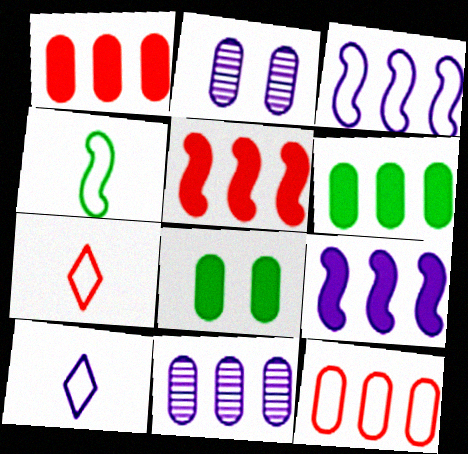[[2, 9, 10], 
[6, 11, 12]]